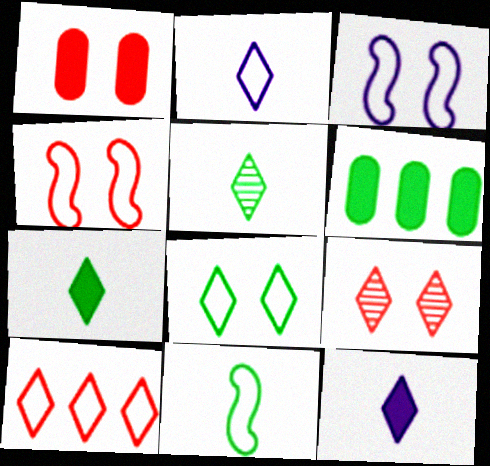[[1, 4, 9], 
[2, 8, 10]]